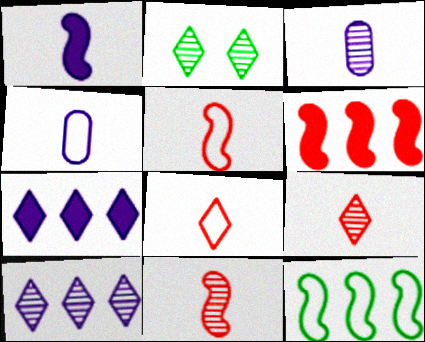[[2, 4, 6], 
[2, 7, 8], 
[2, 9, 10]]